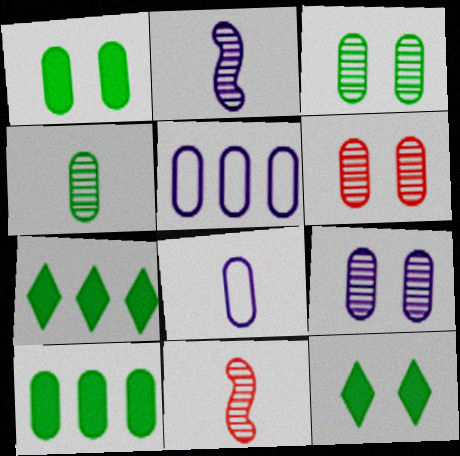[[3, 6, 9], 
[5, 11, 12], 
[6, 8, 10]]